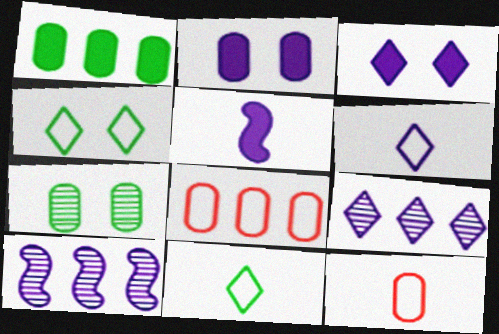[[2, 6, 10], 
[3, 6, 9]]